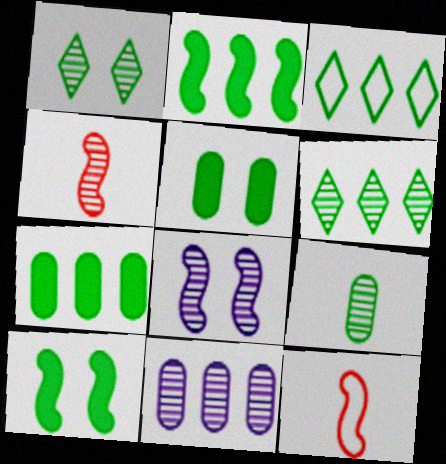[[1, 4, 11], 
[2, 8, 12], 
[3, 9, 10]]